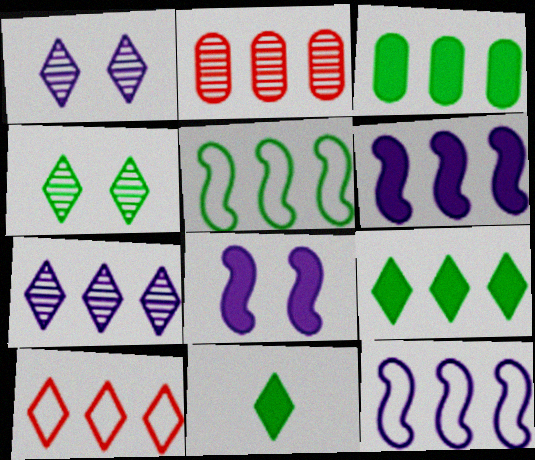[[1, 10, 11], 
[2, 9, 12], 
[7, 9, 10]]